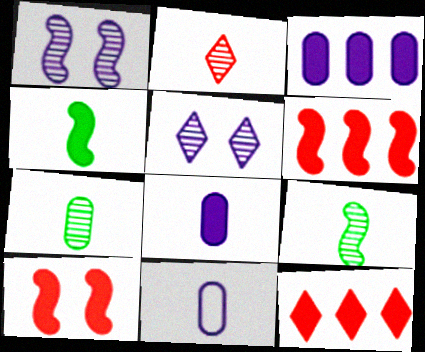[[2, 4, 11]]